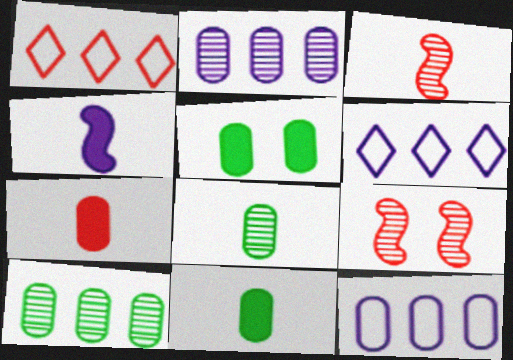[[1, 7, 9], 
[3, 5, 6], 
[6, 9, 11]]